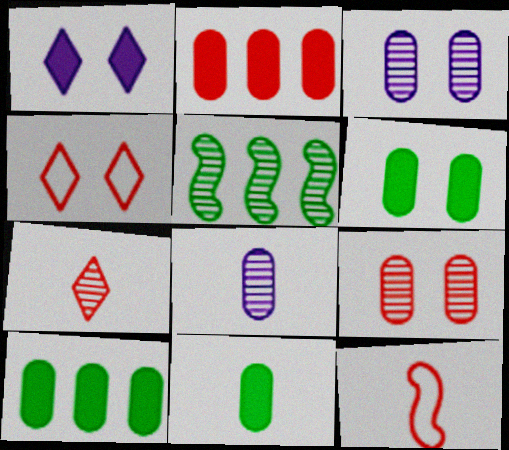[[3, 5, 7], 
[6, 10, 11]]